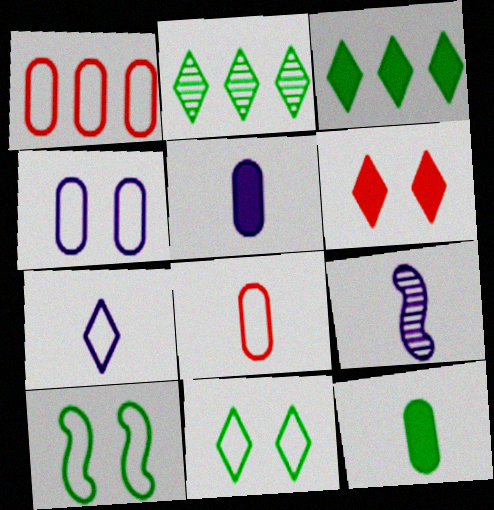[[1, 7, 10], 
[2, 6, 7], 
[2, 10, 12], 
[5, 7, 9]]